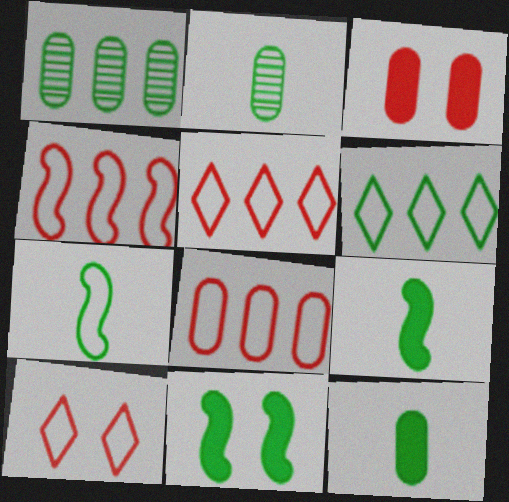[[2, 6, 11], 
[4, 5, 8]]